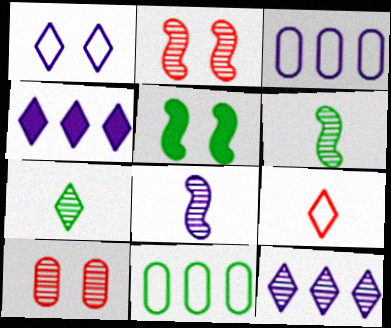[[1, 5, 10], 
[5, 7, 11], 
[6, 10, 12]]